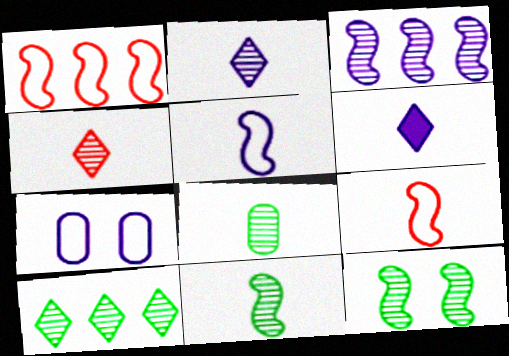[[3, 6, 7], 
[6, 8, 9], 
[8, 10, 12]]